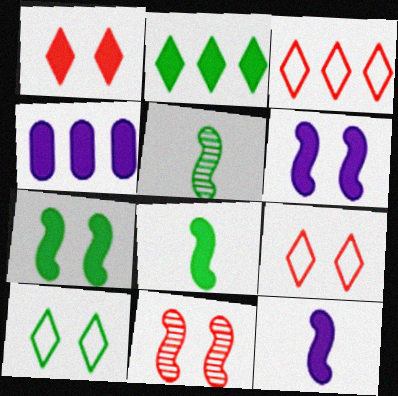[[1, 4, 8], 
[4, 5, 9]]